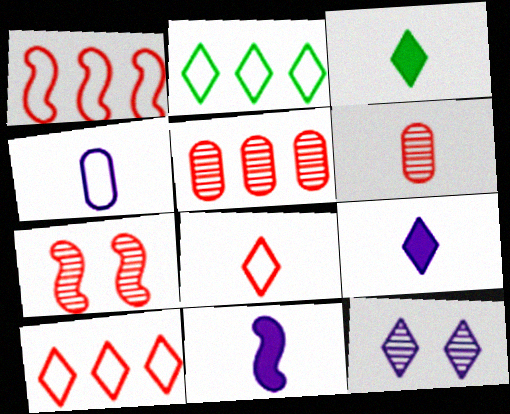[[3, 10, 12]]